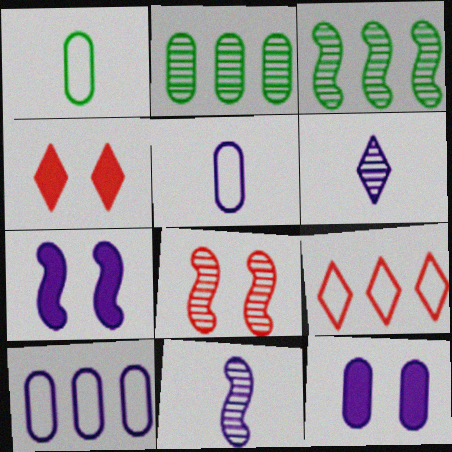[[2, 6, 8], 
[3, 4, 5], 
[3, 8, 11], 
[6, 7, 10]]